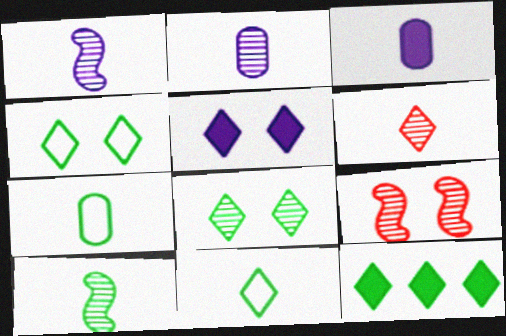[[2, 6, 10], 
[8, 11, 12]]